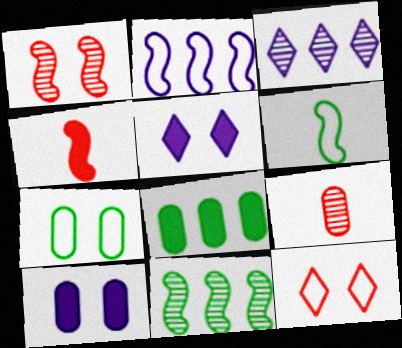[[1, 5, 7], 
[3, 4, 7], 
[4, 5, 8]]